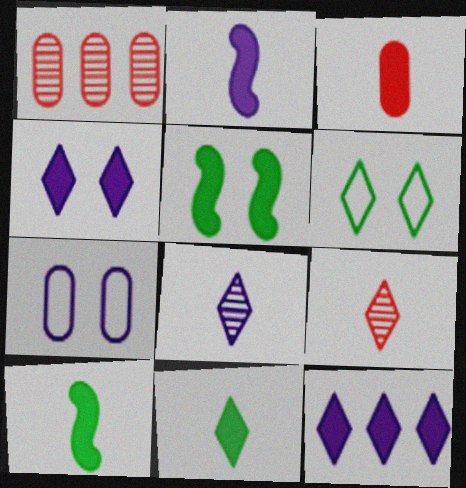[[1, 2, 6], 
[2, 3, 11], 
[3, 5, 12], 
[6, 9, 12]]